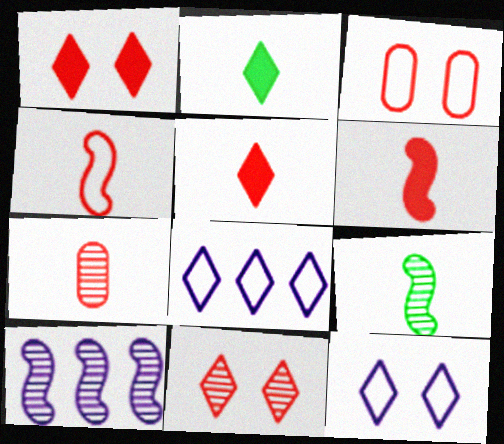[[2, 3, 10], 
[2, 8, 11], 
[4, 5, 7]]